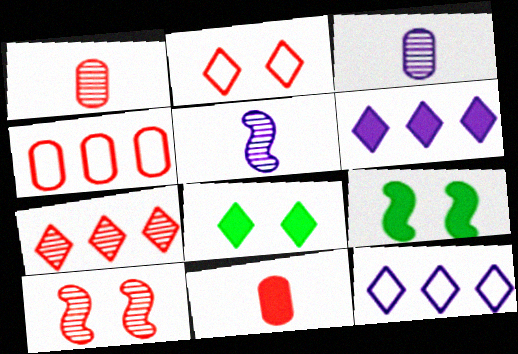[[1, 7, 10], 
[1, 9, 12], 
[4, 5, 8], 
[6, 9, 11]]